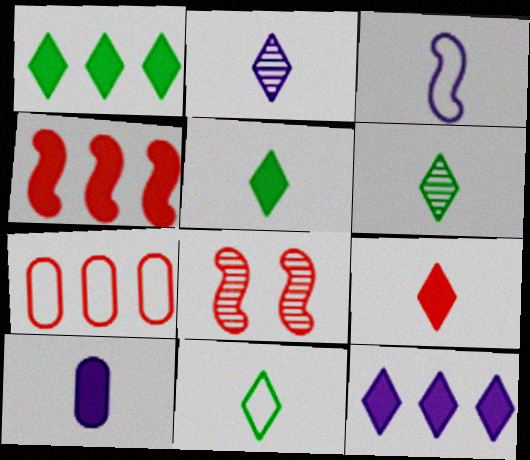[[2, 3, 10], 
[2, 9, 11], 
[5, 6, 11], 
[7, 8, 9]]